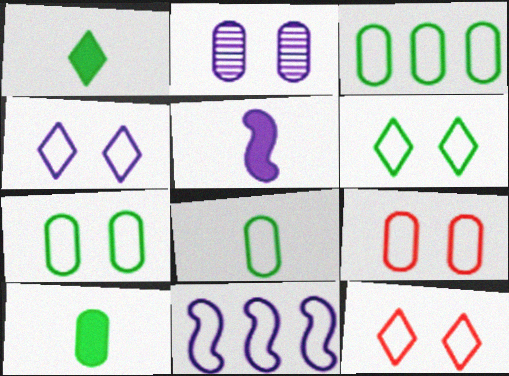[[3, 7, 8], 
[4, 6, 12], 
[8, 11, 12]]